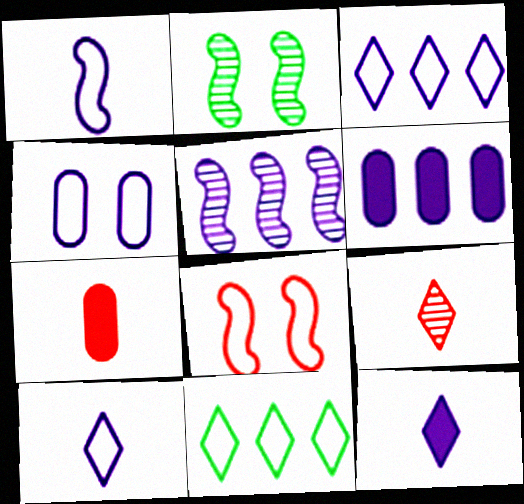[[1, 3, 4], 
[2, 3, 7], 
[3, 5, 6], 
[4, 5, 12]]